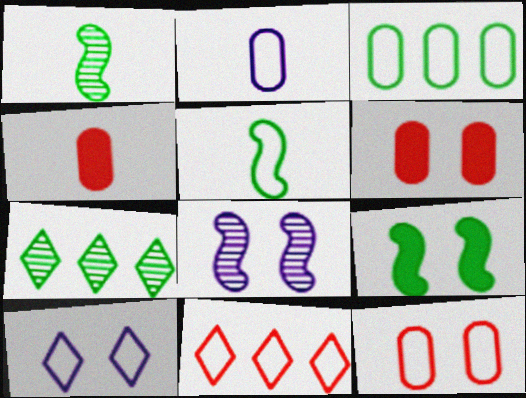[[2, 3, 12]]